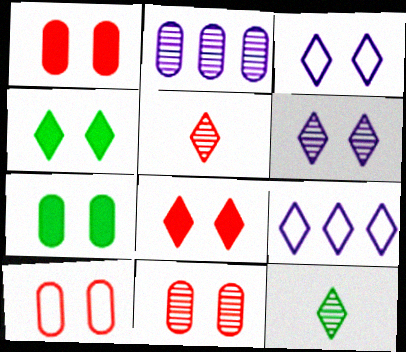[[1, 10, 11], 
[4, 5, 9], 
[8, 9, 12]]